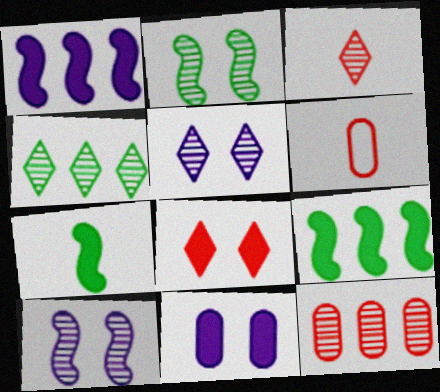[[3, 4, 5], 
[5, 6, 9]]